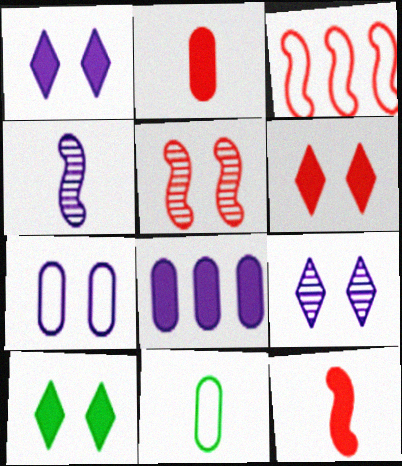[[1, 6, 10], 
[3, 5, 12], 
[5, 7, 10], 
[8, 10, 12]]